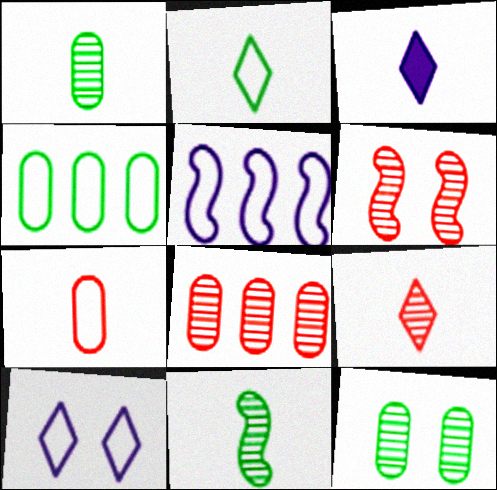[[2, 3, 9], 
[3, 4, 6], 
[3, 7, 11], 
[6, 8, 9]]